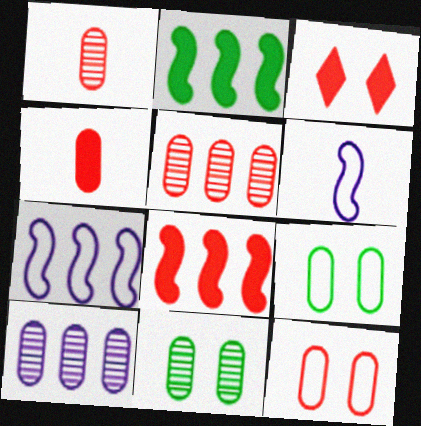[[1, 10, 11], 
[3, 4, 8], 
[4, 5, 12], 
[4, 9, 10]]